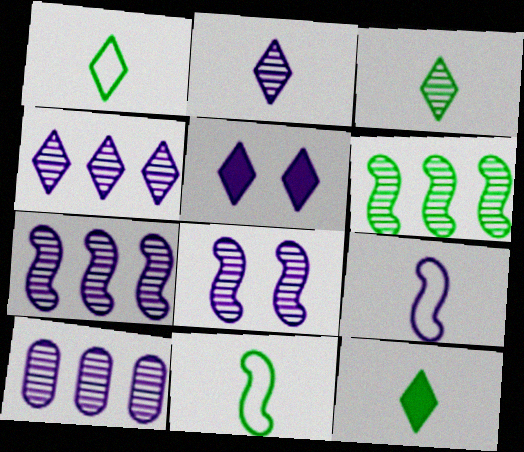[[1, 3, 12], 
[2, 8, 10], 
[4, 7, 10], 
[5, 9, 10]]